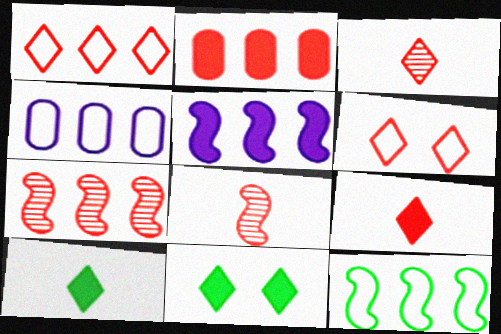[[1, 2, 7], 
[1, 4, 12], 
[2, 6, 8], 
[4, 8, 11], 
[5, 7, 12]]